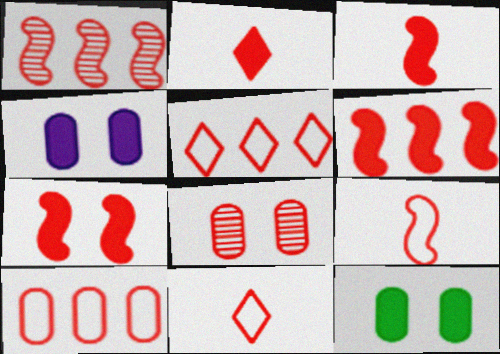[[1, 7, 9], 
[3, 5, 8], 
[3, 6, 7], 
[6, 8, 11]]